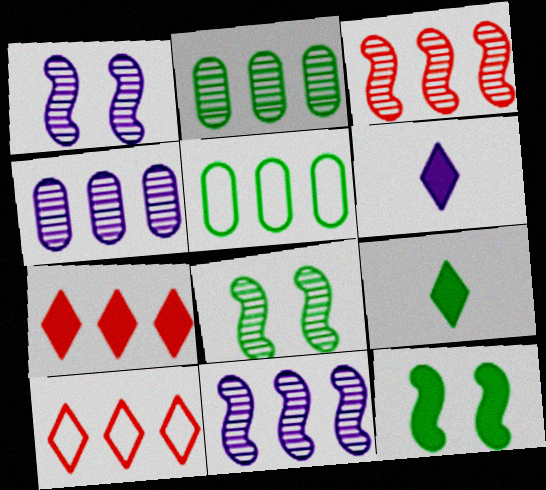[[5, 7, 11], 
[5, 8, 9]]